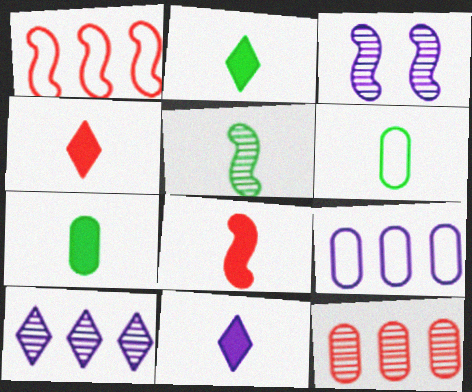[[2, 4, 11], 
[2, 5, 6], 
[3, 9, 11], 
[7, 8, 11]]